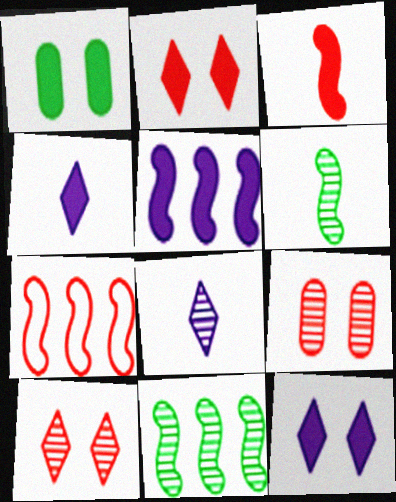[[1, 7, 8], 
[5, 7, 11], 
[8, 9, 11]]